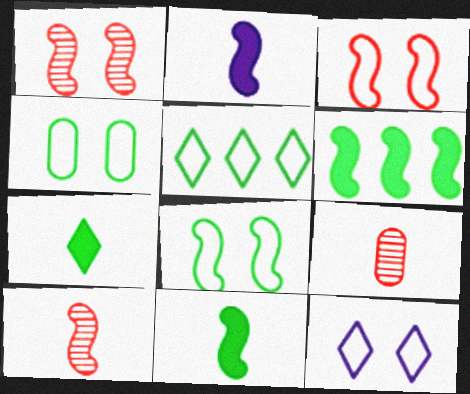[[3, 4, 12], 
[6, 9, 12]]